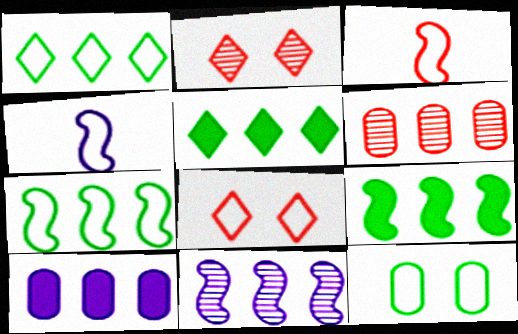[]